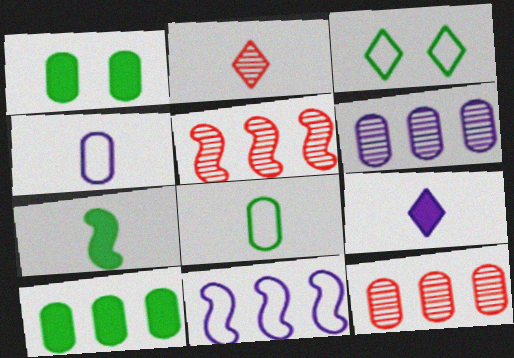[[1, 2, 11], 
[1, 4, 12], 
[2, 4, 7]]